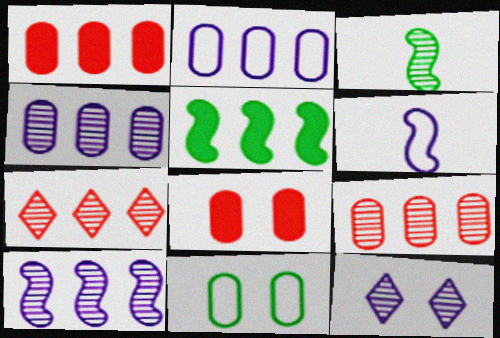[[2, 5, 7], 
[3, 9, 12]]